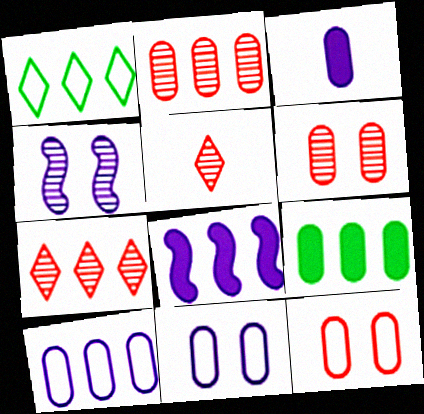[[1, 2, 8], 
[2, 9, 10]]